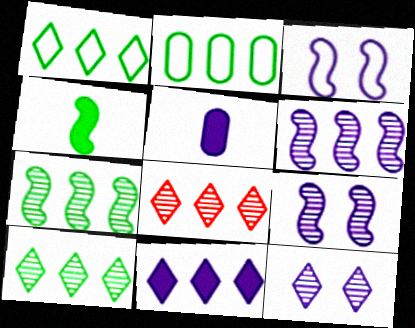[[1, 8, 11]]